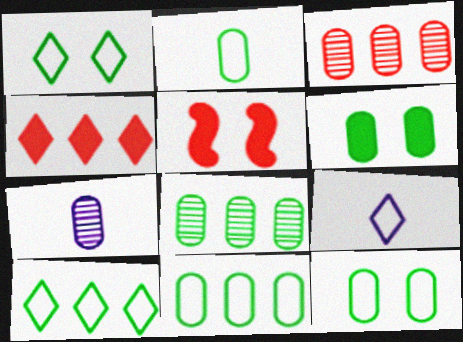[[2, 6, 8], 
[2, 11, 12], 
[5, 7, 10], 
[5, 8, 9]]